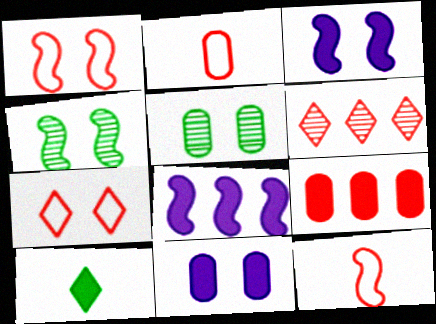[[1, 3, 4], 
[3, 5, 7], 
[3, 9, 10], 
[4, 7, 11], 
[4, 8, 12]]